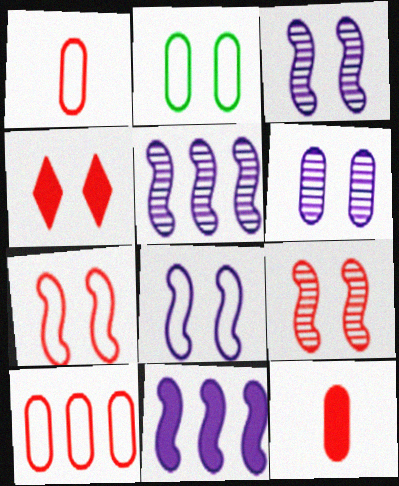[[2, 3, 4]]